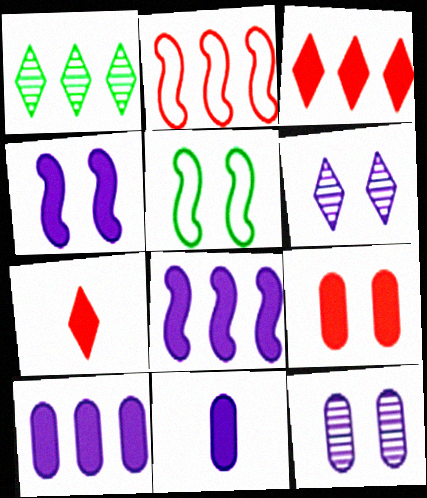[[1, 2, 10], 
[5, 6, 9]]